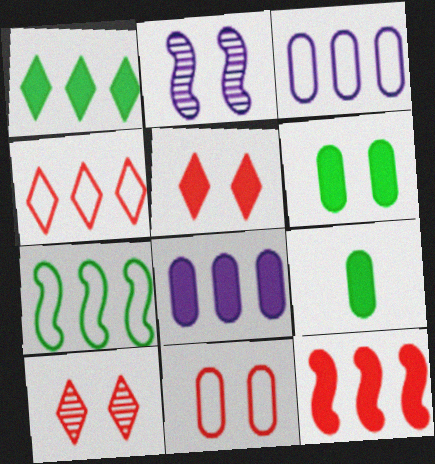[[1, 8, 12], 
[2, 4, 9], 
[3, 4, 7]]